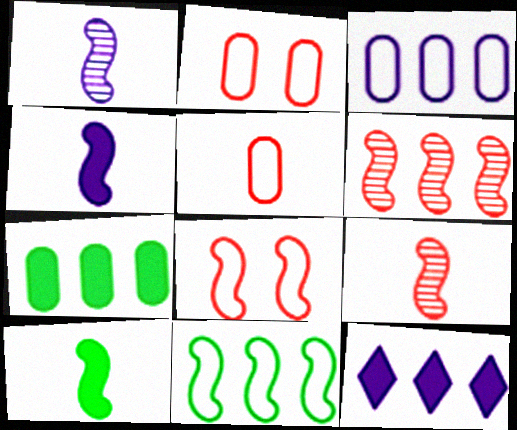[]